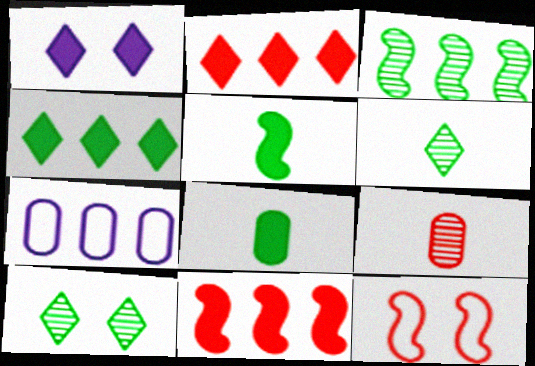[[1, 8, 11], 
[2, 3, 7], 
[2, 9, 12]]